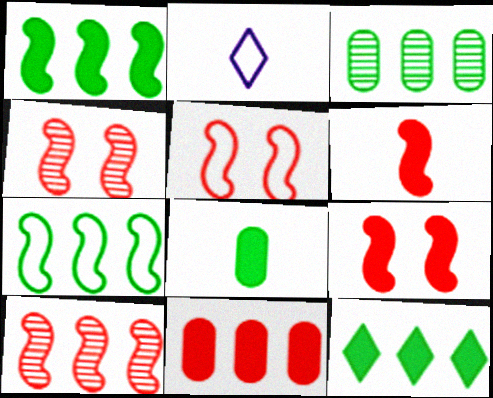[[2, 3, 9], 
[3, 7, 12], 
[4, 5, 9], 
[5, 6, 10]]